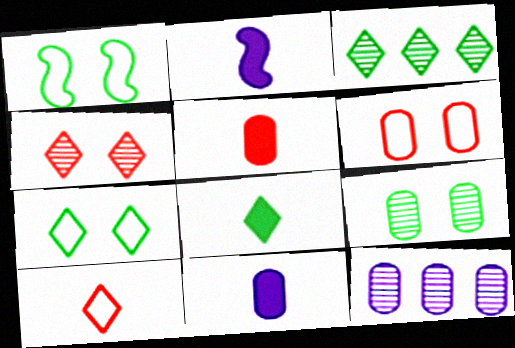[[2, 3, 6], 
[2, 5, 8], 
[3, 7, 8]]